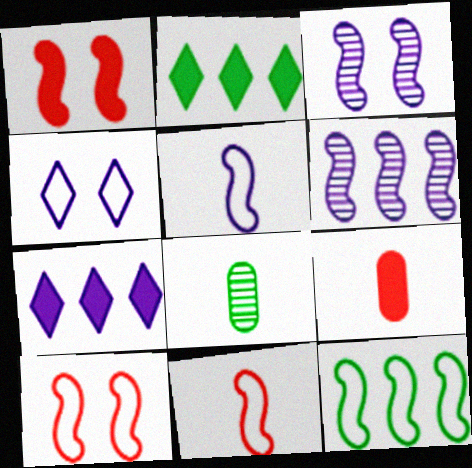[[5, 10, 12], 
[7, 8, 10]]